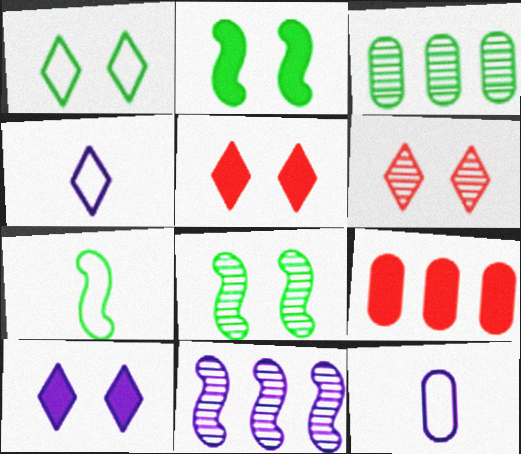[[1, 6, 10], 
[4, 8, 9], 
[10, 11, 12]]